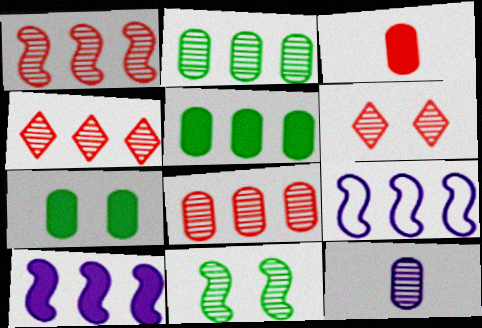[[1, 4, 8], 
[4, 5, 9], 
[4, 11, 12]]